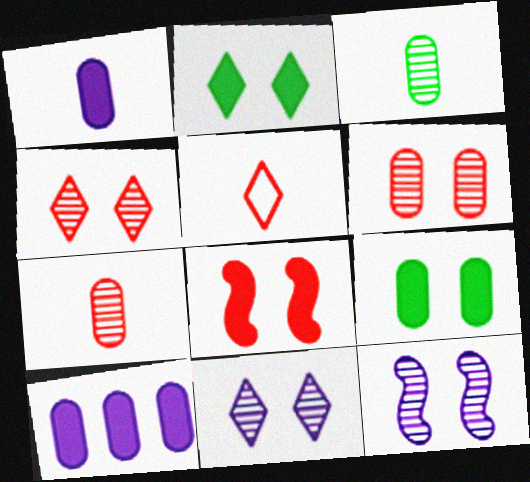[]